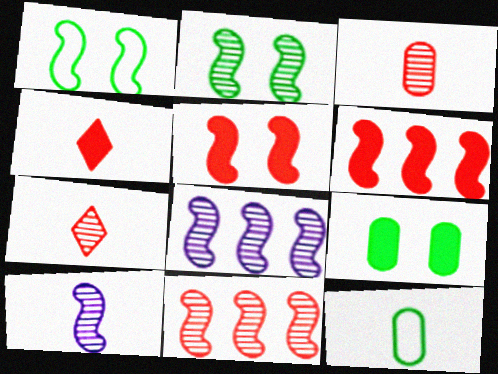[[1, 6, 10], 
[2, 10, 11], 
[4, 10, 12]]